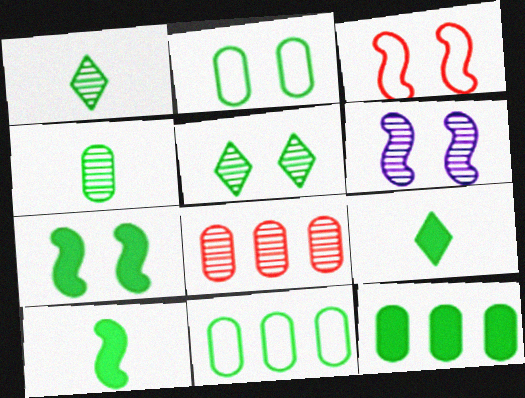[[1, 6, 8], 
[1, 7, 11], 
[2, 4, 12], 
[2, 5, 7], 
[3, 6, 7], 
[5, 10, 11], 
[7, 9, 12]]